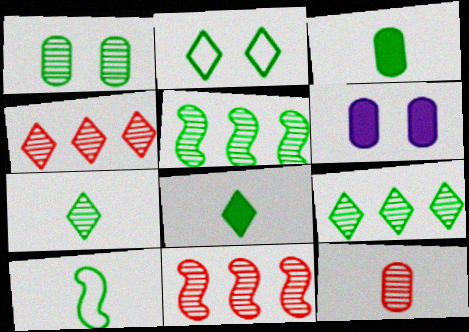[[1, 5, 7], 
[2, 3, 5], 
[2, 8, 9], 
[3, 7, 10], 
[4, 6, 10]]